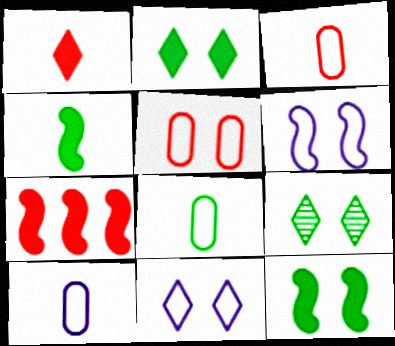[[3, 8, 10], 
[7, 9, 10]]